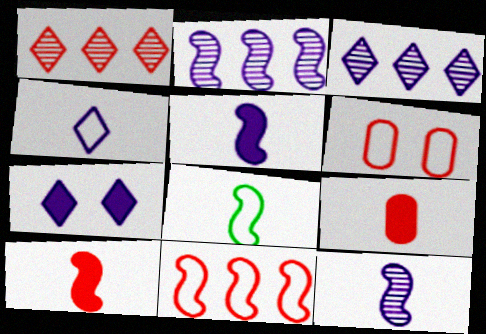[[1, 6, 10], 
[3, 4, 7], 
[8, 10, 12]]